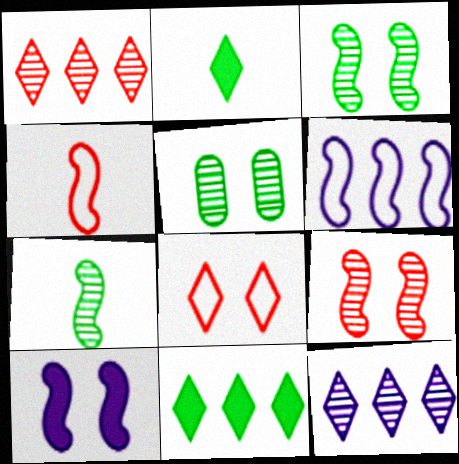[[2, 8, 12], 
[5, 8, 10]]